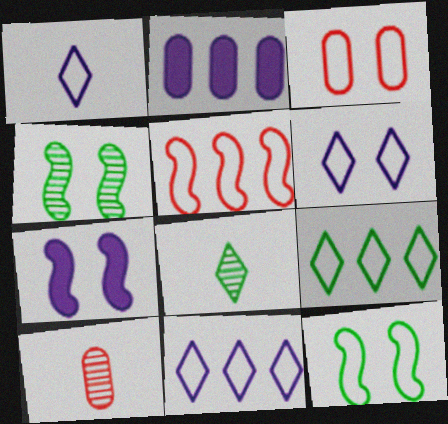[[1, 6, 11], 
[3, 6, 12], 
[7, 9, 10]]